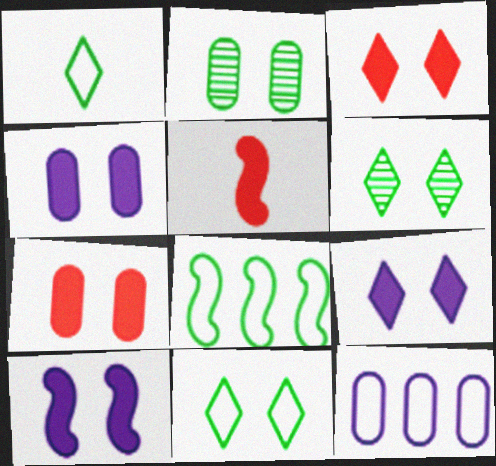[[4, 9, 10], 
[5, 6, 12]]